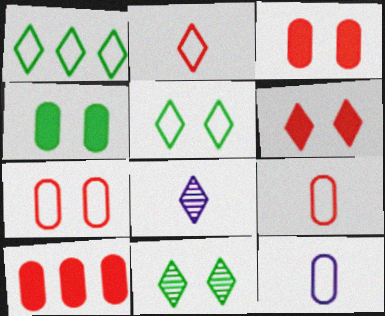[[1, 6, 8]]